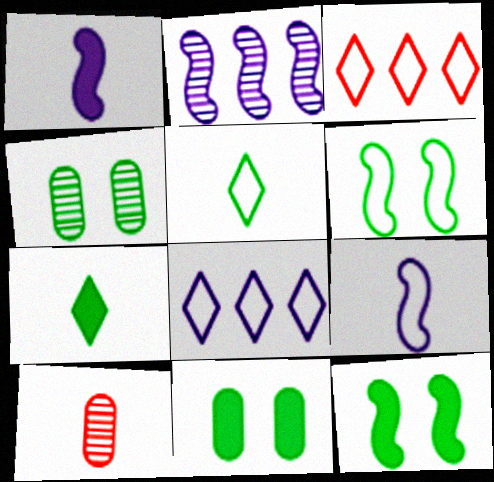[[1, 3, 4], 
[1, 5, 10], 
[7, 9, 10], 
[8, 10, 12]]